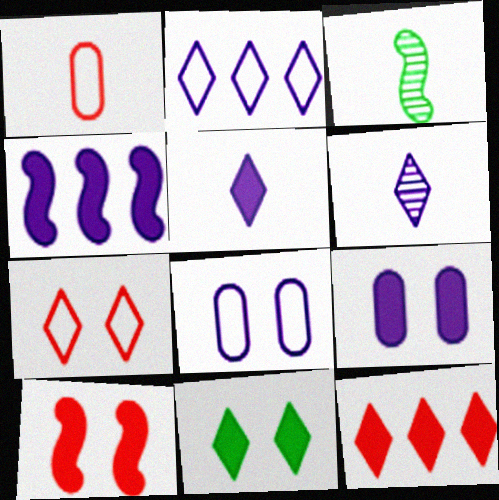[[1, 3, 5], 
[3, 8, 12], 
[4, 5, 9], 
[4, 6, 8], 
[5, 11, 12], 
[9, 10, 11]]